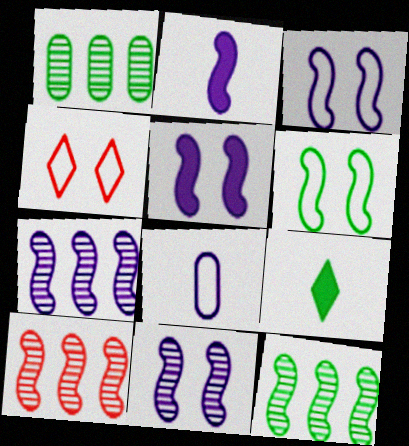[[1, 2, 4], 
[1, 6, 9], 
[2, 3, 7], 
[2, 6, 10], 
[3, 5, 11], 
[7, 10, 12]]